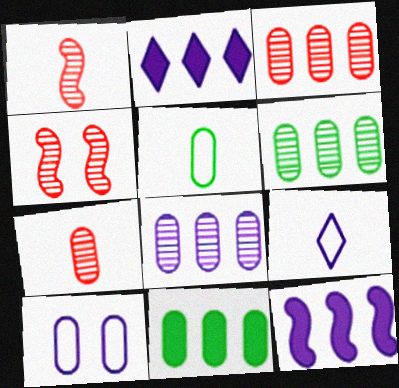[[2, 4, 5], 
[3, 6, 8], 
[4, 9, 11], 
[7, 10, 11]]